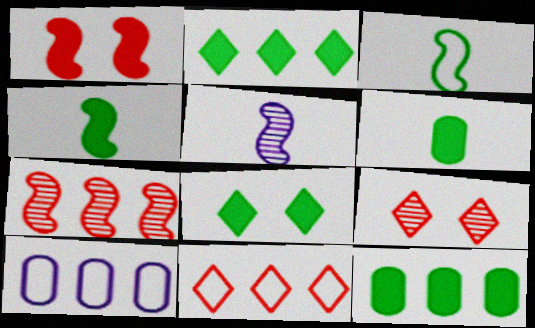[[2, 7, 10], 
[4, 8, 12], 
[4, 9, 10]]